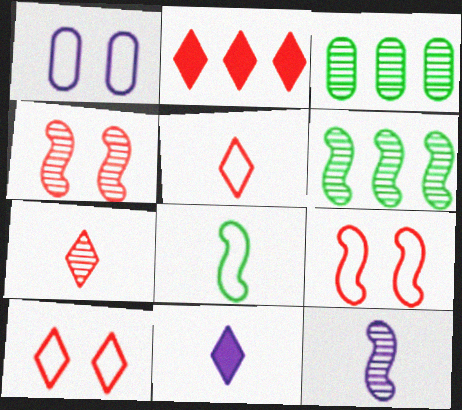[[2, 7, 10], 
[3, 9, 11], 
[4, 6, 12]]